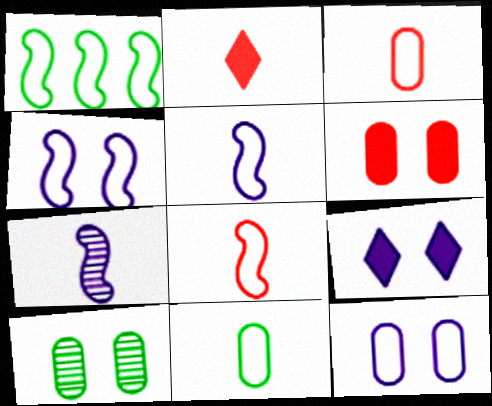[[1, 4, 8], 
[2, 7, 11], 
[6, 10, 12]]